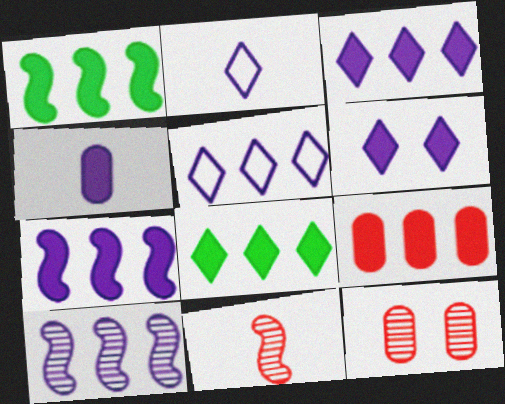[[1, 2, 12], 
[1, 3, 9], 
[4, 6, 7], 
[7, 8, 9]]